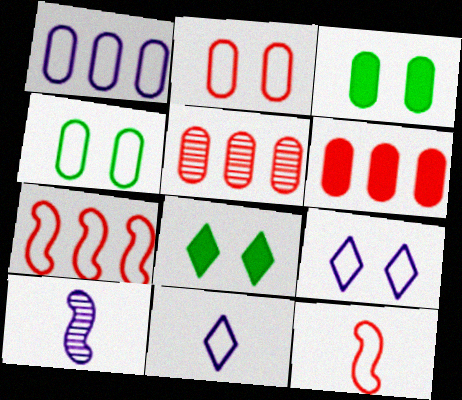[[4, 7, 11]]